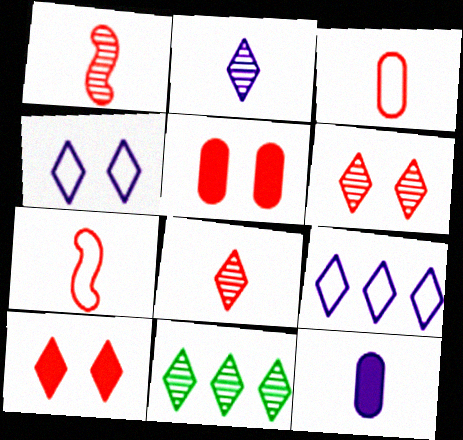[[2, 6, 11]]